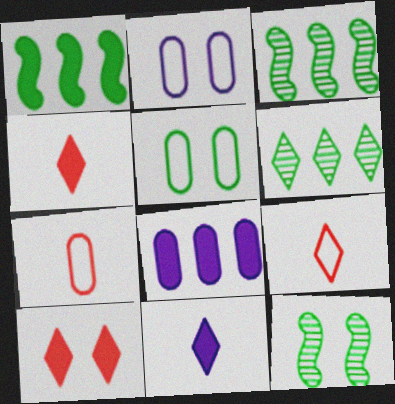[[2, 3, 4], 
[2, 10, 12], 
[8, 9, 12]]